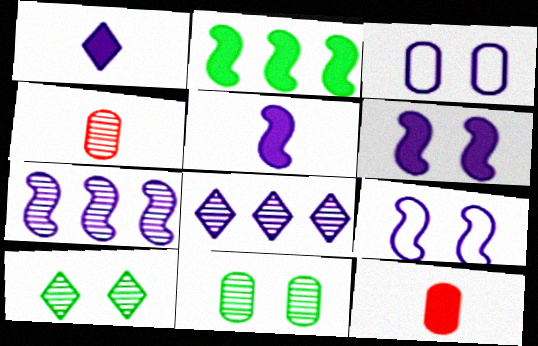[[1, 3, 7], 
[3, 5, 8], 
[4, 7, 10], 
[5, 7, 9]]